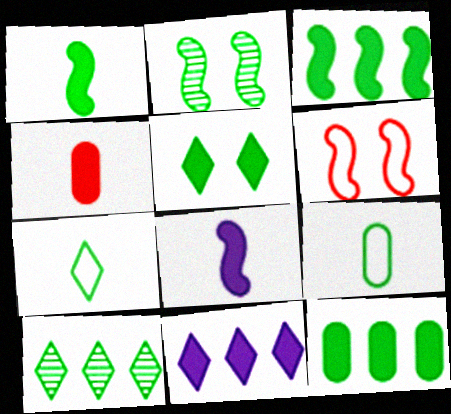[[1, 5, 12], 
[2, 7, 12], 
[5, 7, 10]]